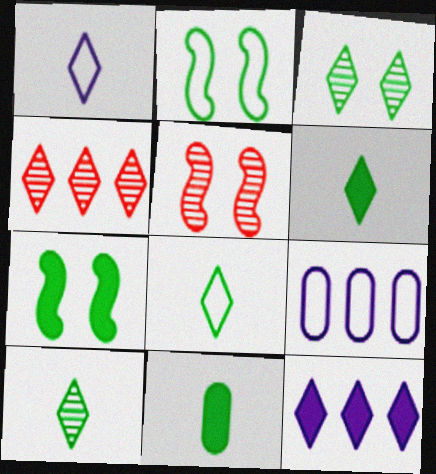[[5, 6, 9], 
[6, 8, 10]]